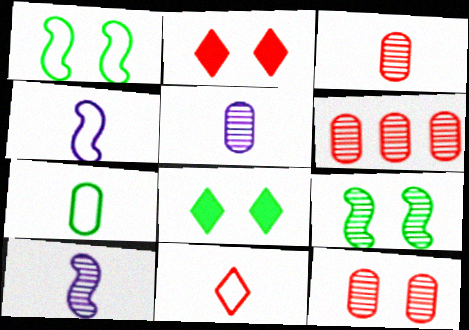[[3, 6, 12], 
[4, 6, 8], 
[4, 7, 11]]